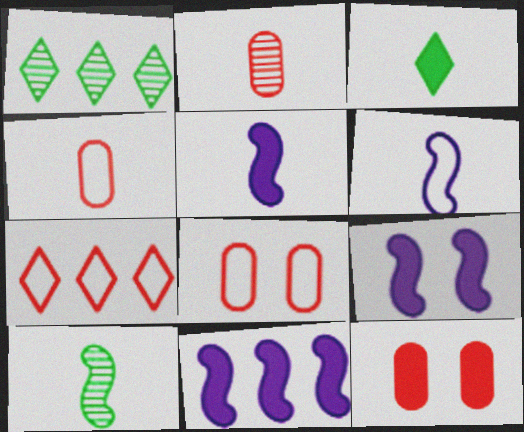[[1, 4, 9], 
[1, 5, 8], 
[1, 6, 12], 
[2, 3, 6], 
[3, 11, 12], 
[5, 9, 11]]